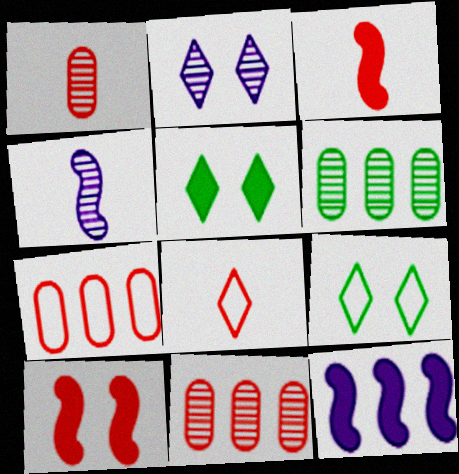[[1, 3, 8], 
[1, 9, 12], 
[4, 5, 7], 
[8, 10, 11]]